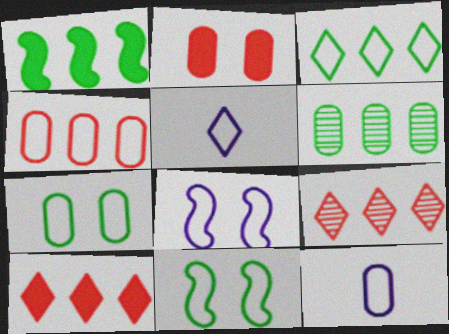[[1, 3, 6], 
[2, 6, 12], 
[4, 5, 11], 
[4, 7, 12]]